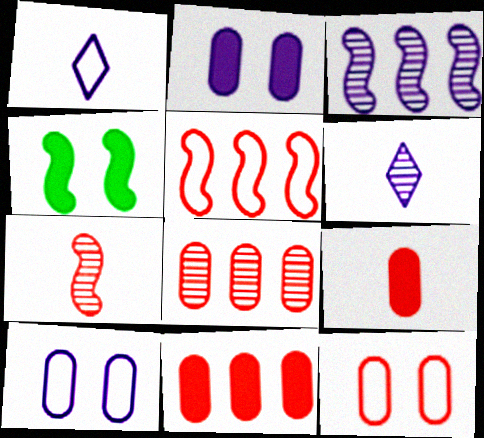[[1, 2, 3], 
[1, 4, 8], 
[8, 9, 12]]